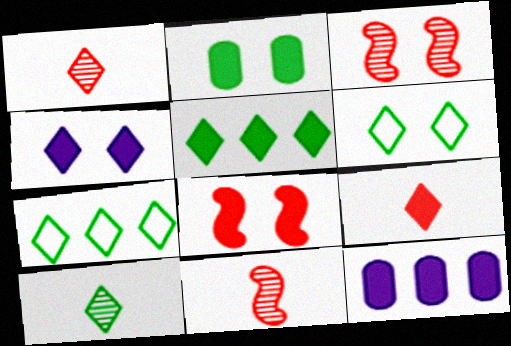[[1, 4, 7], 
[2, 4, 8], 
[4, 5, 9], 
[5, 6, 10], 
[6, 11, 12]]